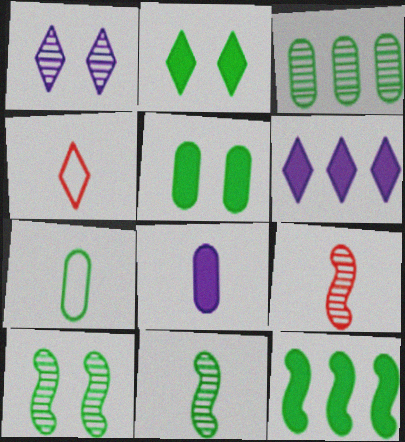[[1, 3, 9], 
[3, 5, 7], 
[4, 8, 11]]